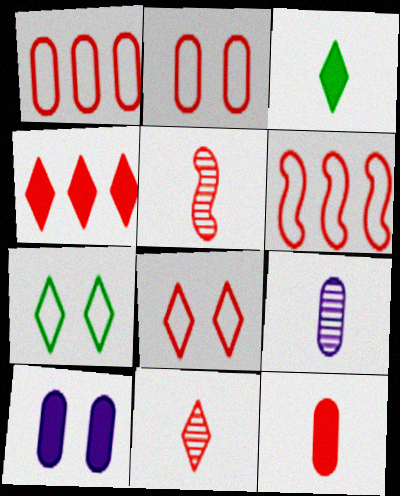[[2, 4, 5], 
[4, 8, 11]]